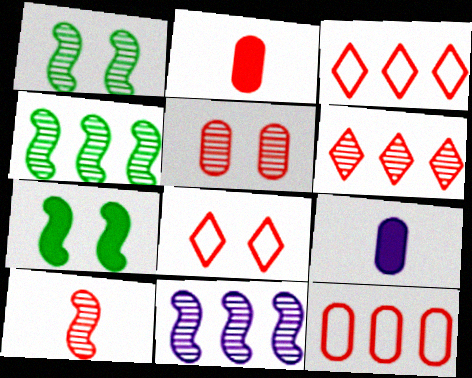[[1, 3, 9], 
[1, 10, 11], 
[2, 5, 12], 
[4, 8, 9], 
[5, 6, 10]]